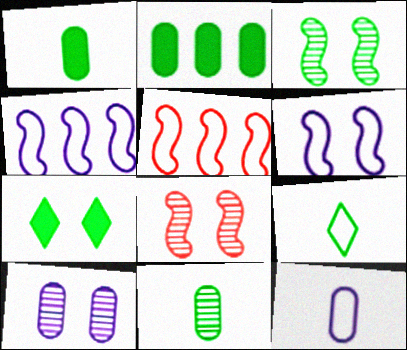[[2, 3, 9]]